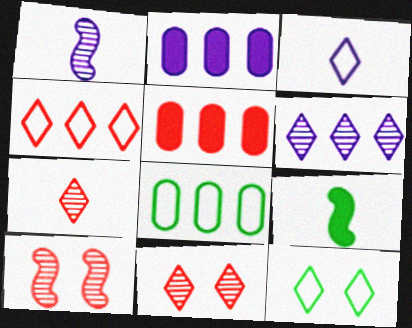[[1, 5, 12], 
[3, 4, 12]]